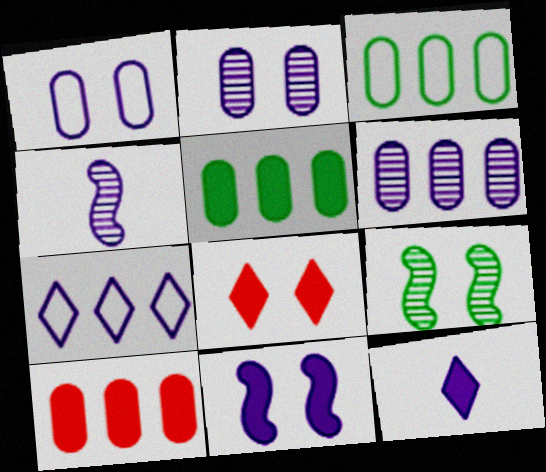[[1, 8, 9], 
[3, 4, 8], 
[3, 6, 10]]